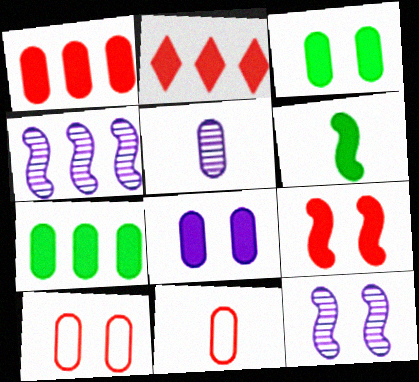[[2, 6, 8], 
[5, 7, 10]]